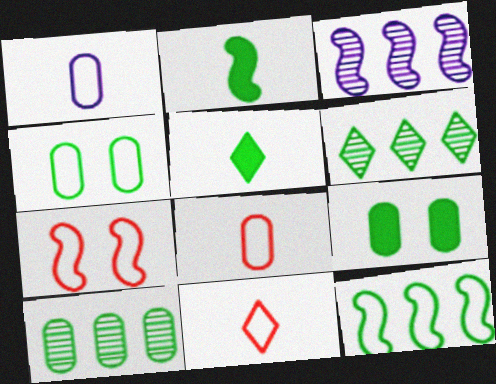[[2, 3, 7], 
[2, 4, 6], 
[3, 9, 11]]